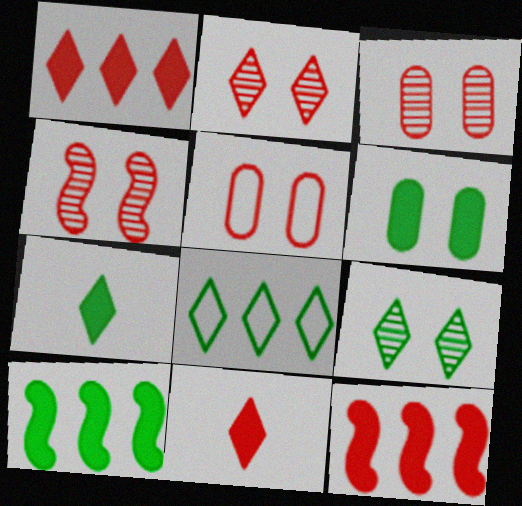[[2, 3, 4], 
[6, 7, 10], 
[7, 8, 9]]